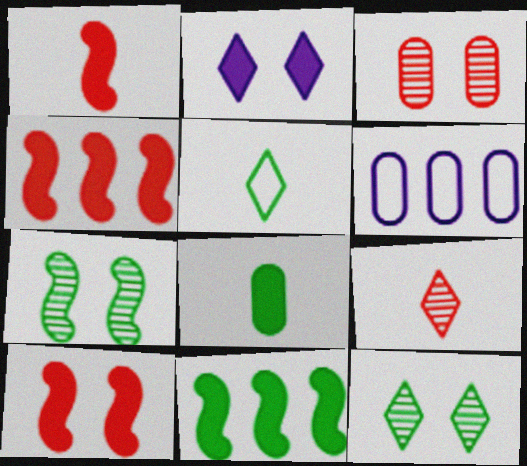[[1, 4, 10], 
[1, 6, 12], 
[2, 4, 8], 
[3, 6, 8]]